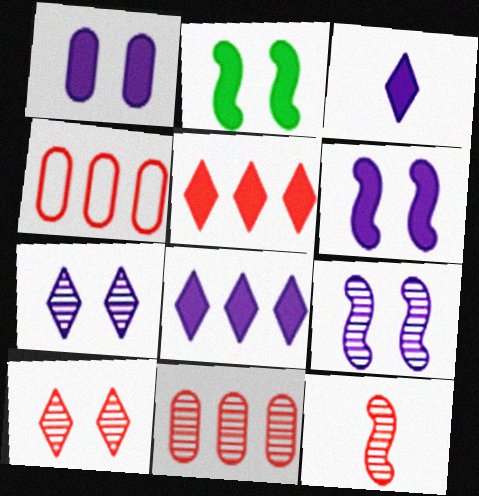[[10, 11, 12]]